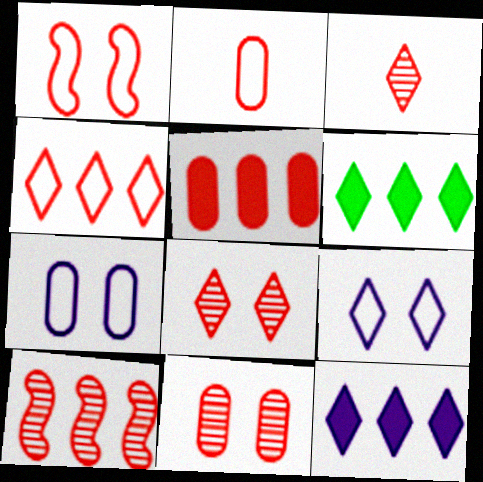[[1, 2, 4], 
[1, 3, 5], 
[2, 5, 11], 
[3, 6, 9], 
[3, 10, 11], 
[4, 5, 10]]